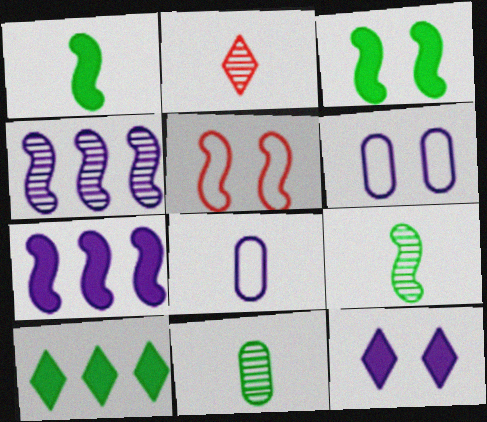[[1, 2, 8], 
[1, 4, 5], 
[4, 8, 12], 
[5, 7, 9]]